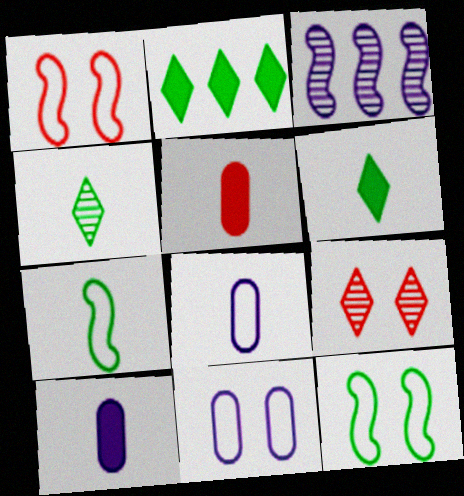[]